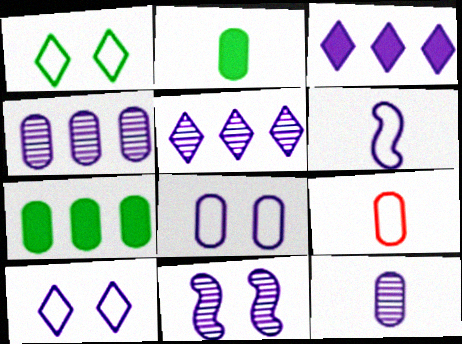[[2, 9, 12], 
[5, 11, 12]]